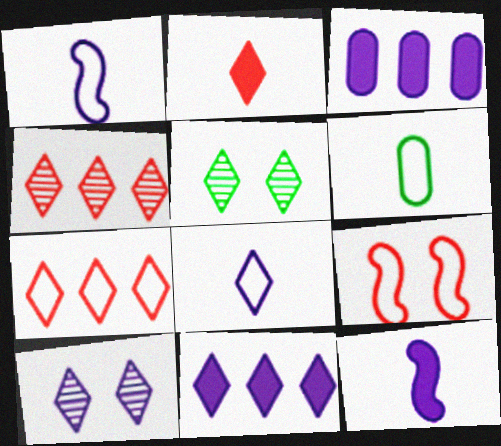[[1, 3, 10], 
[8, 10, 11]]